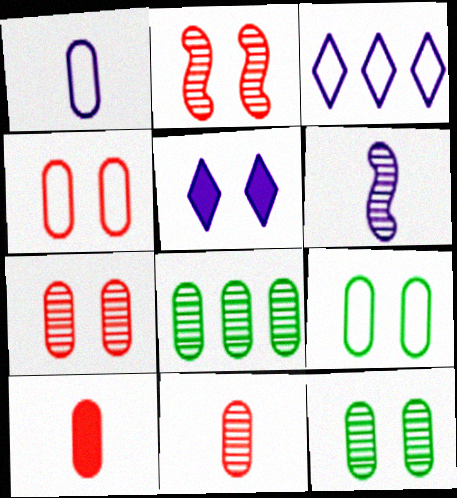[[2, 5, 9]]